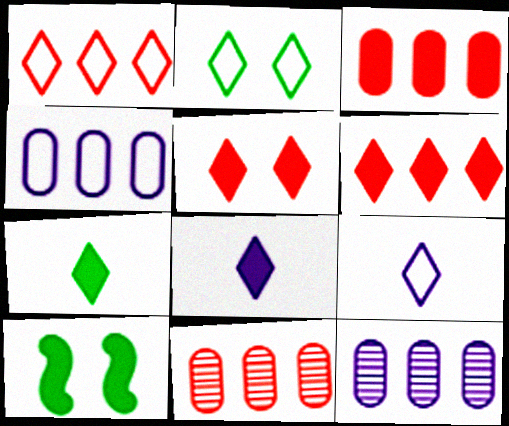[[1, 2, 9], 
[3, 8, 10], 
[9, 10, 11]]